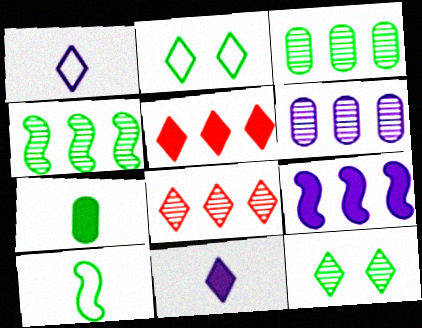[[1, 5, 12], 
[2, 4, 7], 
[2, 8, 11], 
[4, 6, 8]]